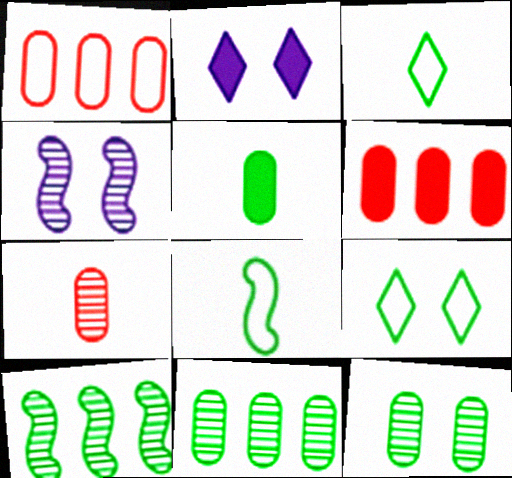[[3, 4, 6], 
[5, 9, 10]]